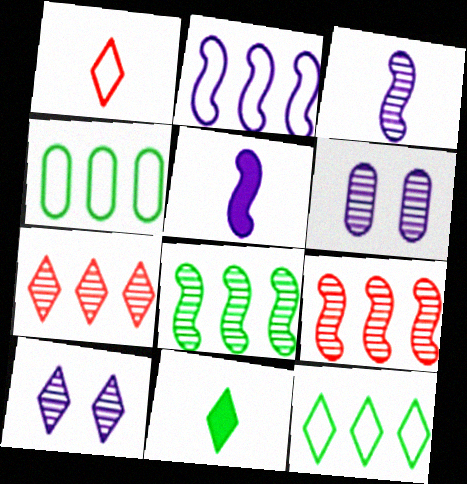[]